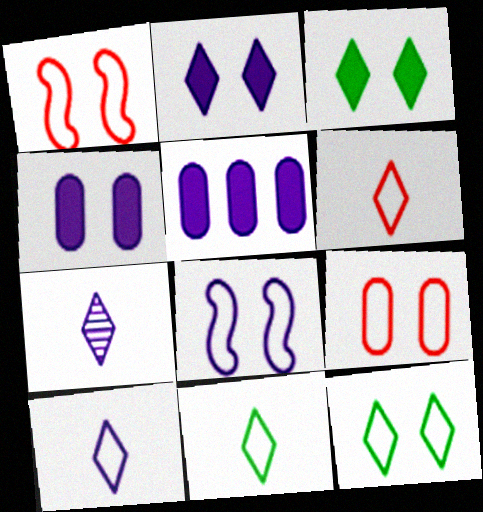[[5, 7, 8], 
[6, 10, 11], 
[8, 9, 12]]